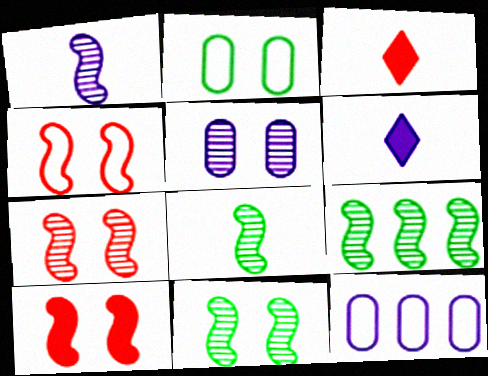[[1, 7, 9], 
[3, 11, 12], 
[4, 7, 10], 
[8, 9, 11]]